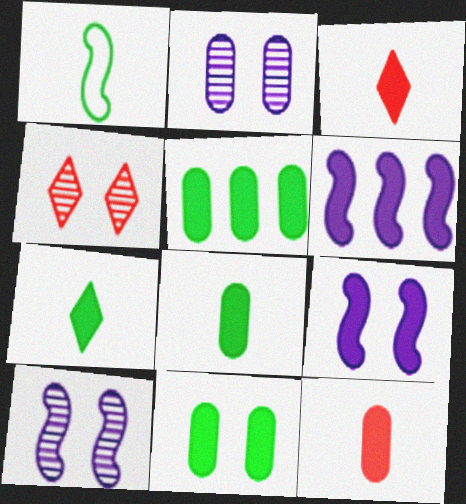[[3, 5, 9], 
[3, 6, 11], 
[5, 8, 11]]